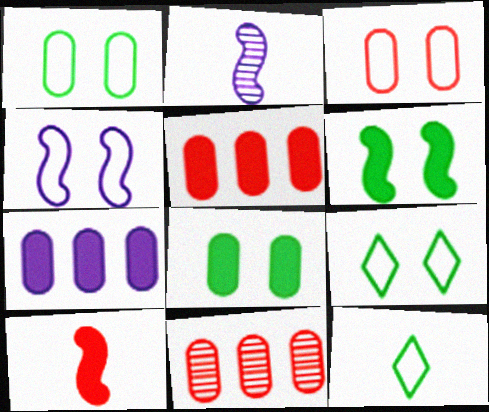[[2, 5, 9], 
[3, 4, 9]]